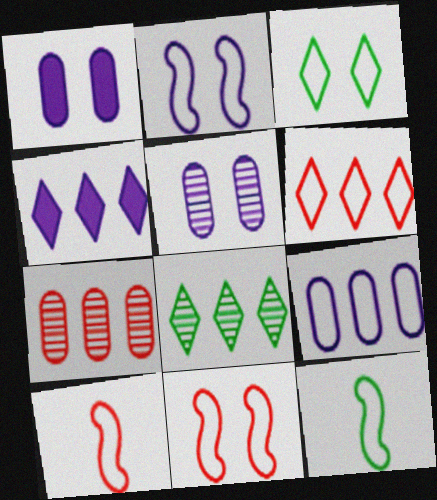[[1, 8, 10], 
[3, 9, 10], 
[4, 6, 8]]